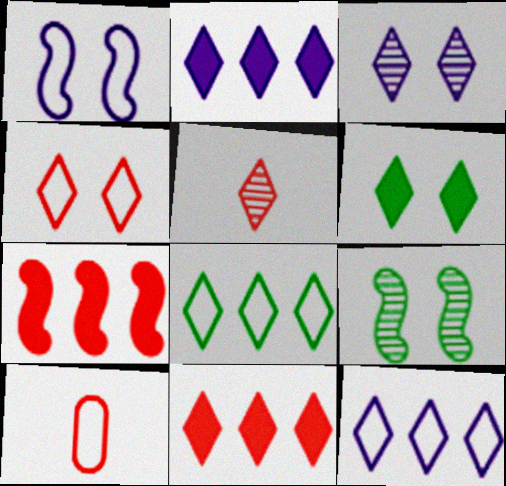[[1, 8, 10], 
[2, 9, 10], 
[3, 4, 6], 
[4, 5, 11], 
[5, 6, 12]]